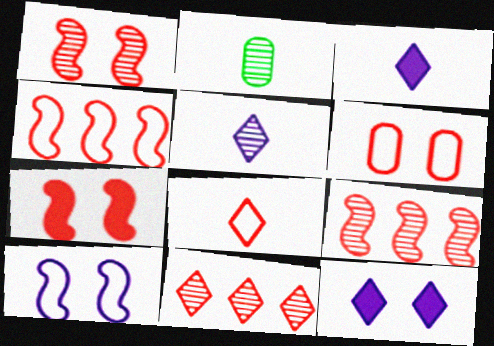[[2, 4, 12], 
[4, 6, 8]]